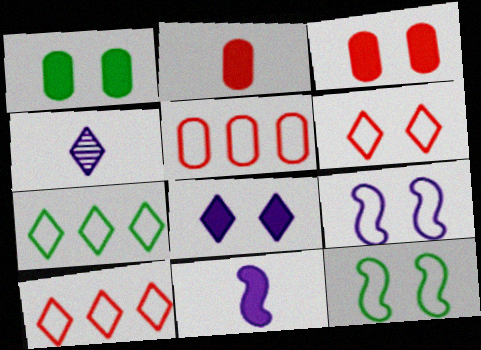[]